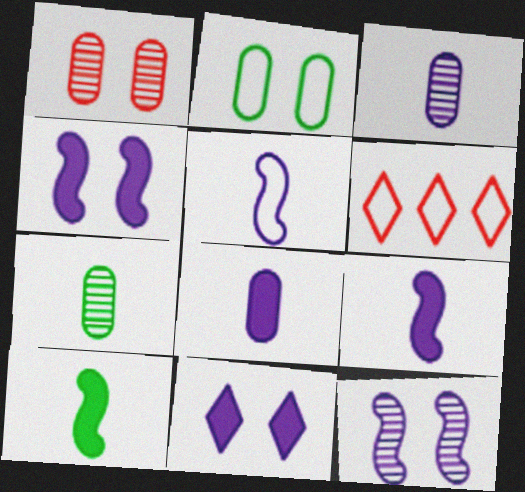[[2, 5, 6], 
[4, 6, 7]]